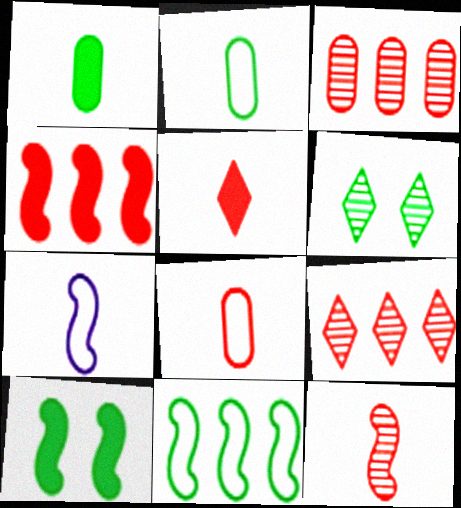[[1, 6, 11], 
[5, 8, 12]]